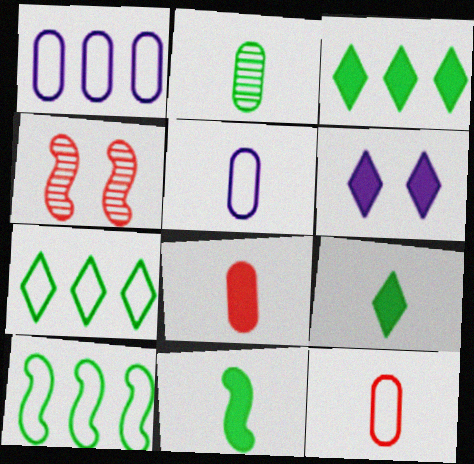[[1, 4, 9], 
[2, 5, 8], 
[3, 4, 5]]